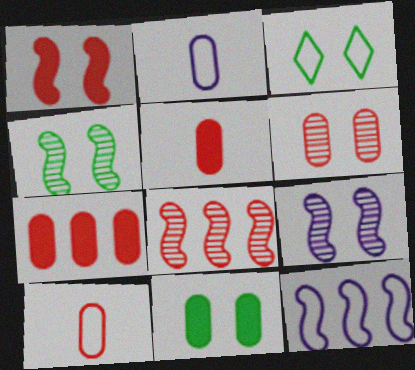[[3, 4, 11], 
[3, 10, 12], 
[6, 7, 10]]